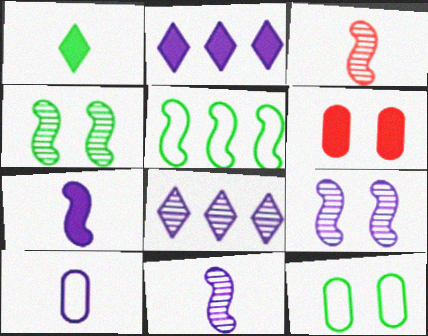[[1, 3, 10], 
[2, 3, 12], 
[2, 9, 10]]